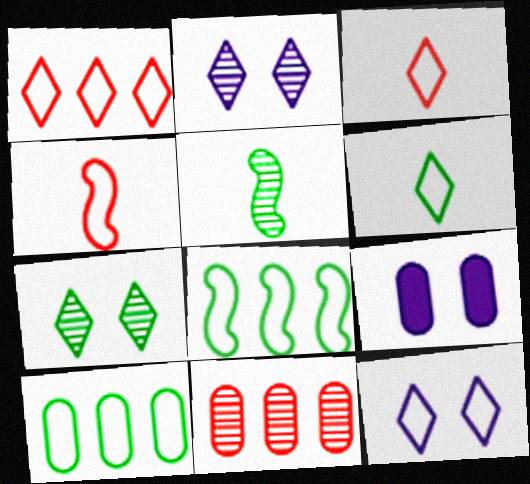[[1, 5, 9], 
[1, 6, 12], 
[2, 5, 11], 
[4, 10, 12]]